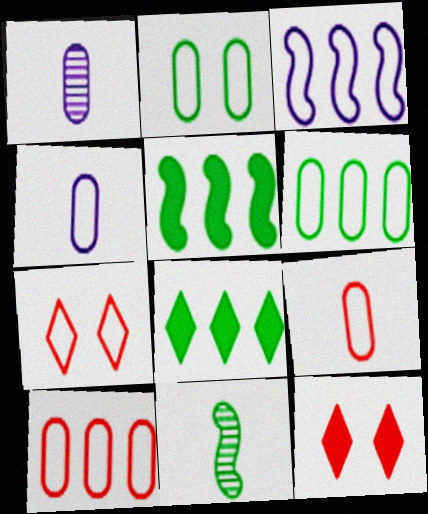[[1, 5, 7], 
[2, 4, 10], 
[2, 8, 11]]